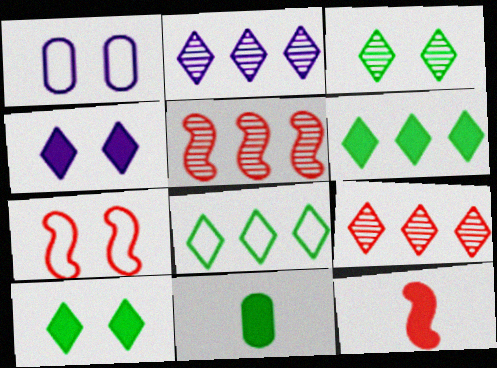[[2, 7, 11], 
[5, 7, 12]]